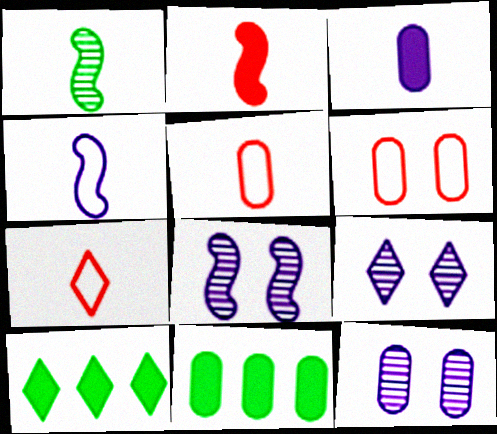[[1, 2, 4], 
[1, 3, 7], 
[5, 8, 10], 
[5, 11, 12], 
[7, 8, 11], 
[7, 9, 10], 
[8, 9, 12]]